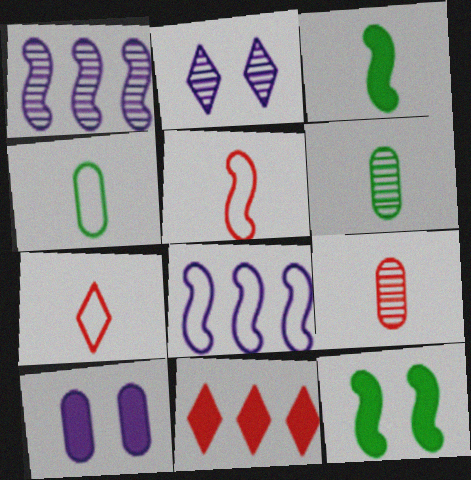[[1, 5, 12], 
[3, 10, 11]]